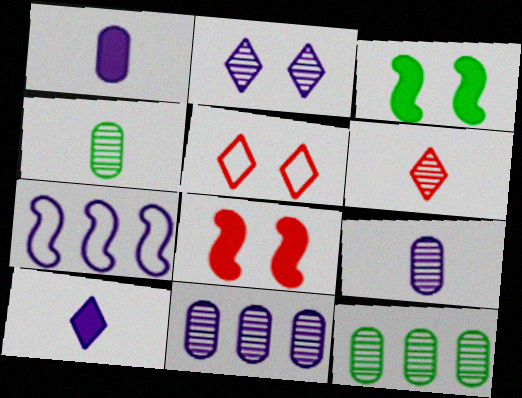[[1, 2, 7]]